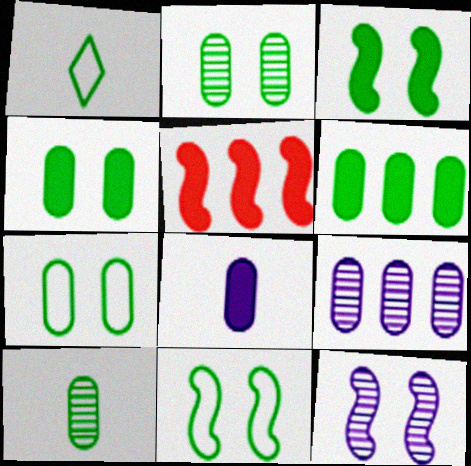[[2, 4, 7], 
[6, 7, 10]]